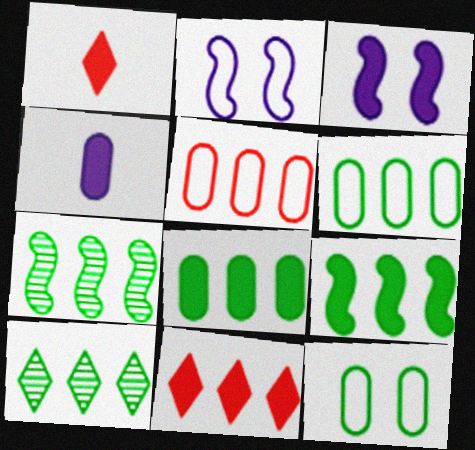[[1, 3, 8], 
[6, 9, 10]]